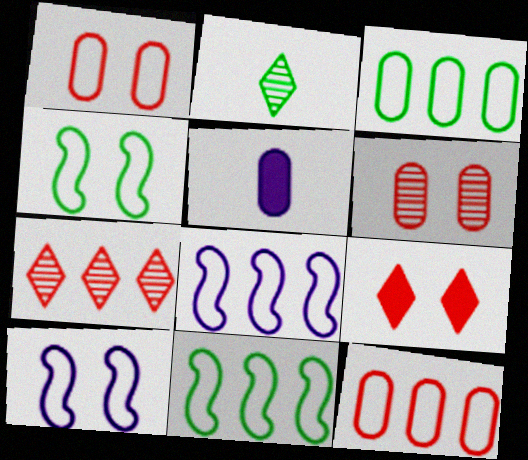[[3, 5, 6], 
[4, 5, 7]]